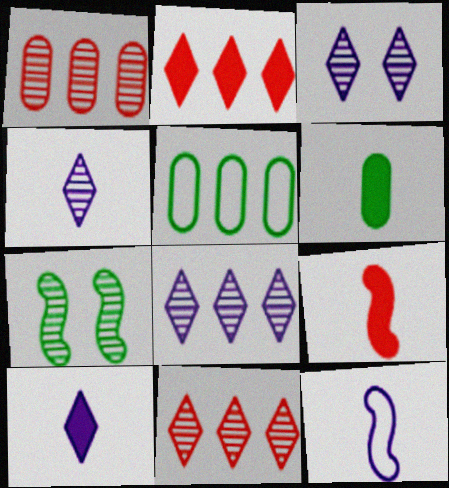[[1, 4, 7], 
[3, 4, 8], 
[3, 5, 9], 
[6, 9, 10]]